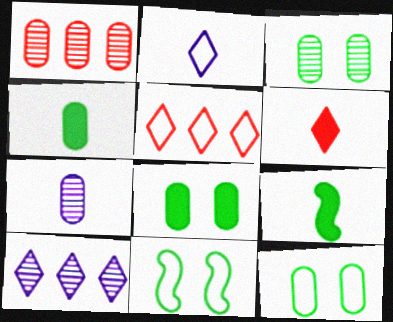[[1, 3, 7], 
[3, 8, 12]]